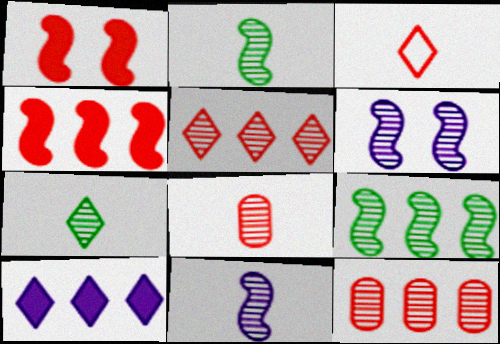[[1, 3, 12], 
[6, 7, 12], 
[7, 8, 11]]